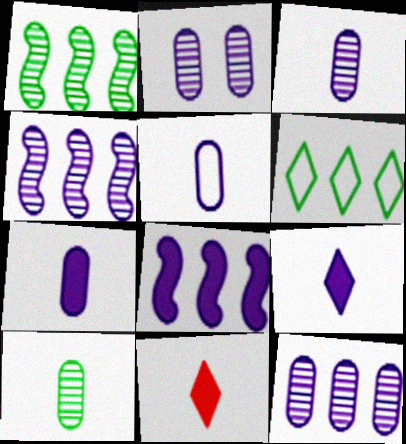[[2, 3, 12], 
[3, 5, 7]]